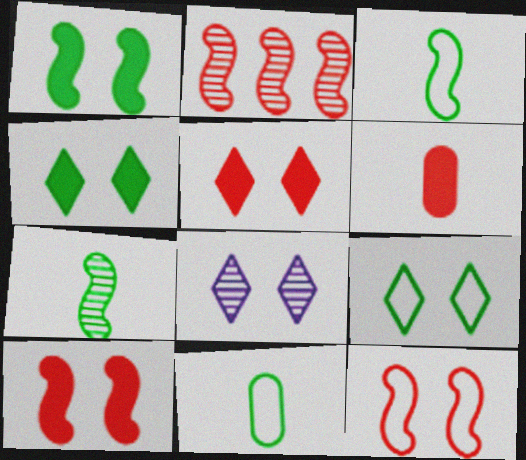[[5, 8, 9]]